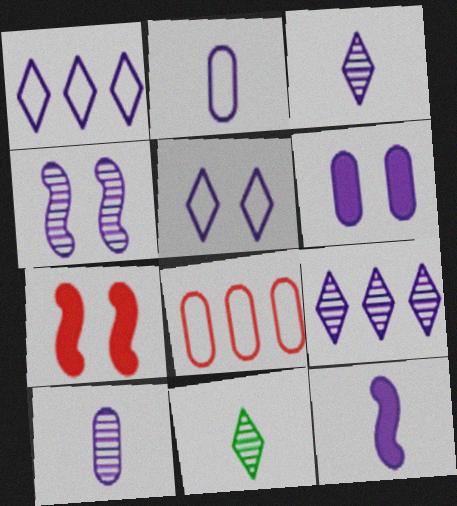[[2, 3, 12], 
[4, 5, 6], 
[4, 9, 10]]